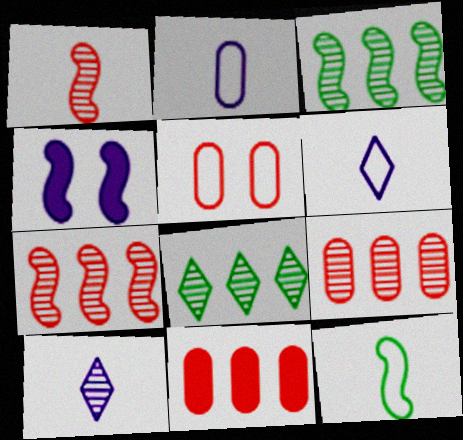[[4, 7, 12]]